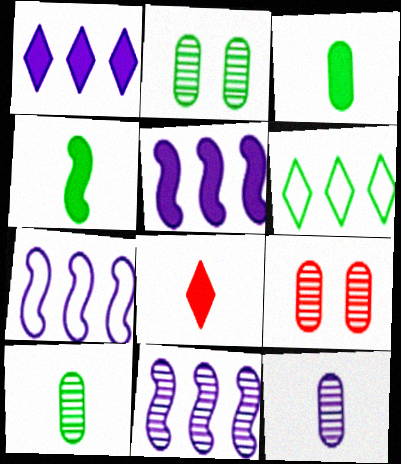[[2, 4, 6], 
[2, 7, 8], 
[5, 7, 11]]